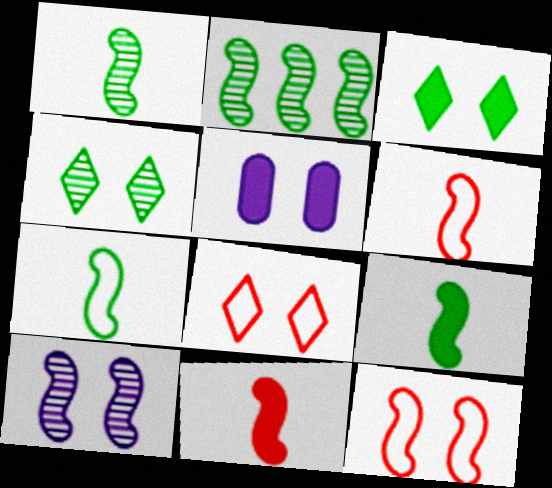[[1, 7, 9], 
[4, 5, 12]]